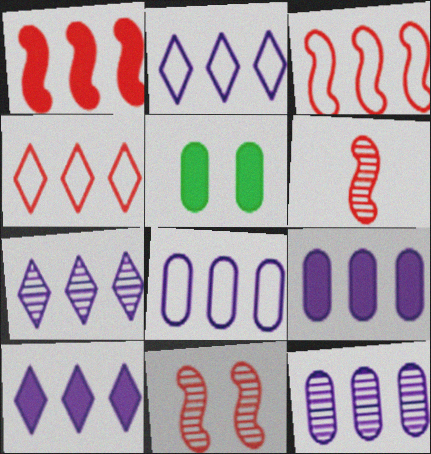[[2, 5, 6], 
[2, 7, 10], 
[8, 9, 12]]